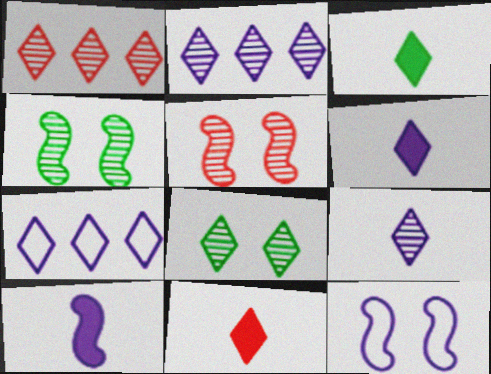[[1, 8, 9], 
[3, 6, 11], 
[7, 8, 11]]